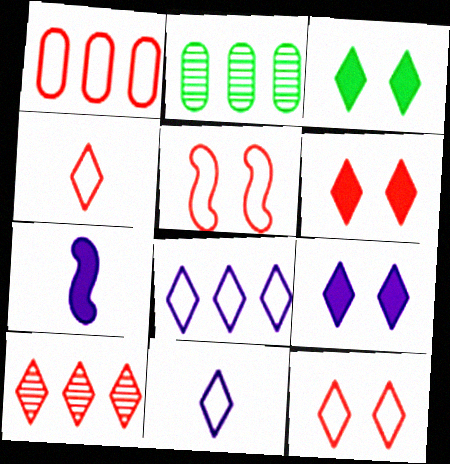[[1, 4, 5], 
[2, 7, 12], 
[3, 6, 9], 
[3, 10, 11], 
[4, 6, 10]]